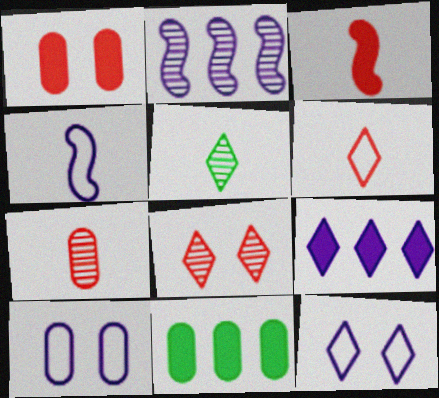[[3, 6, 7], 
[4, 8, 11], 
[7, 10, 11]]